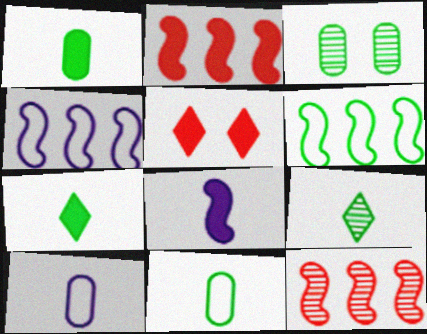[[3, 6, 7]]